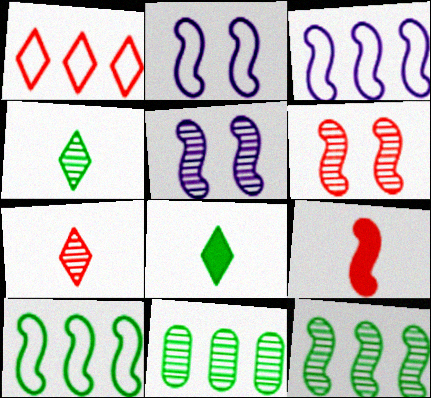[[2, 9, 12], 
[5, 7, 11], 
[5, 9, 10]]